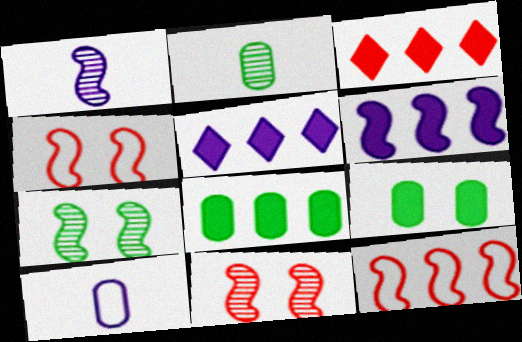[[2, 4, 5], 
[3, 6, 8], 
[3, 7, 10]]